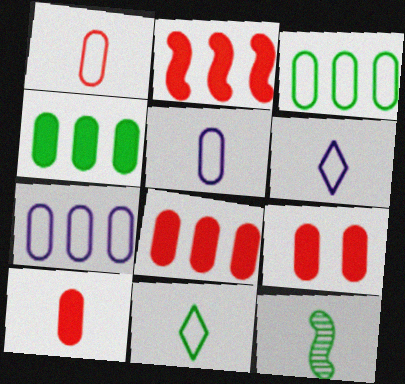[[6, 10, 12], 
[8, 9, 10]]